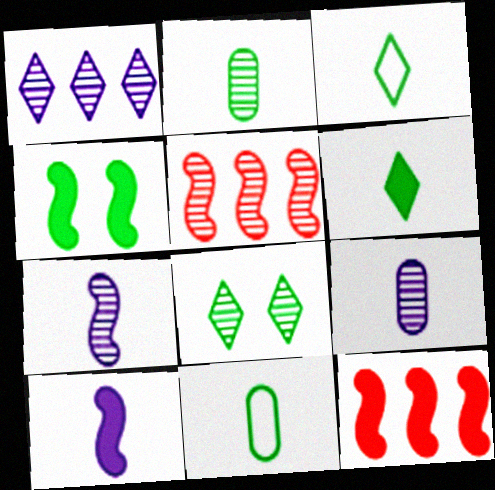[[4, 10, 12], 
[5, 8, 9]]